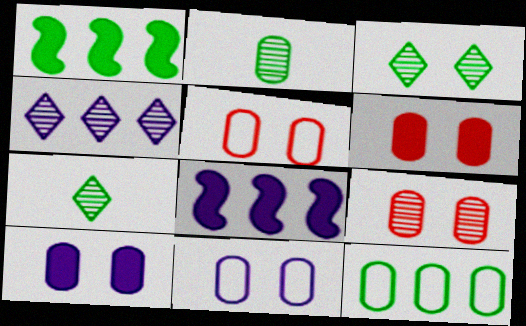[[5, 6, 9], 
[5, 7, 8]]